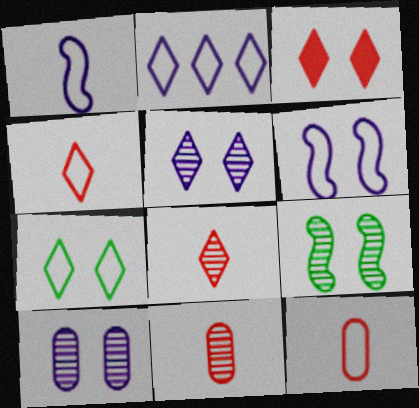[[2, 4, 7], 
[3, 5, 7]]